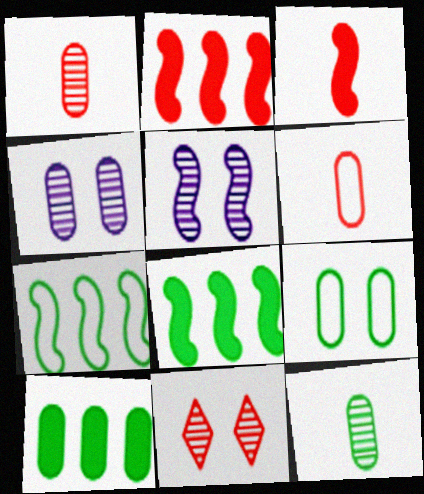[[2, 6, 11], 
[3, 5, 7], 
[4, 6, 10], 
[9, 10, 12]]